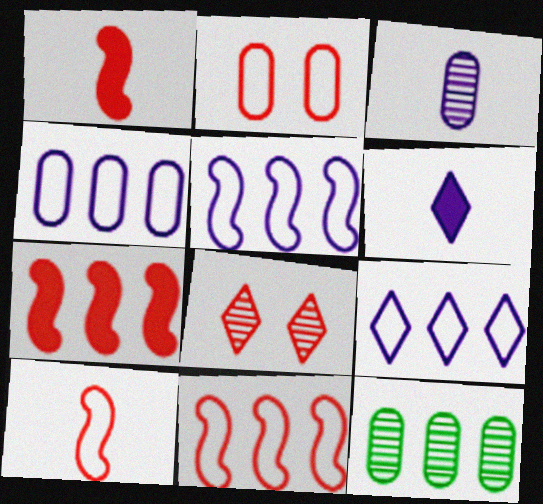[[4, 5, 9], 
[7, 9, 12]]